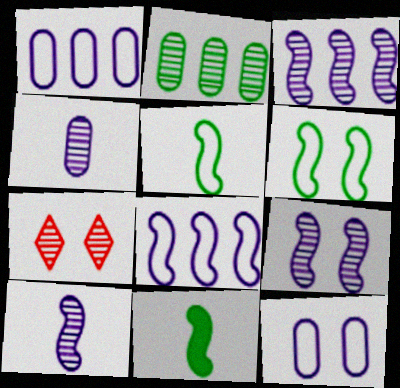[[1, 7, 11], 
[2, 7, 10], 
[3, 9, 10]]